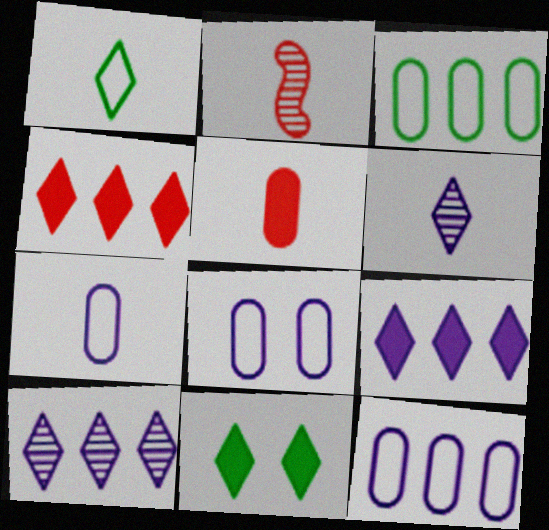[[2, 11, 12], 
[7, 8, 12]]